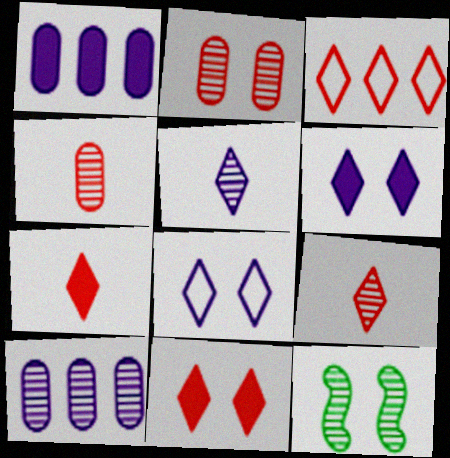[[3, 9, 11], 
[9, 10, 12]]